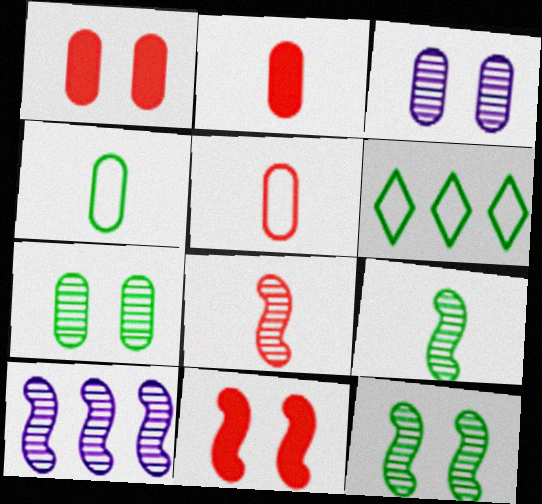[[8, 10, 12]]